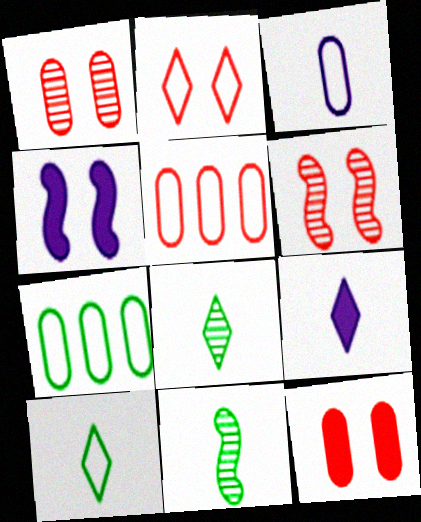[[2, 6, 12], 
[4, 5, 8], 
[6, 7, 9]]